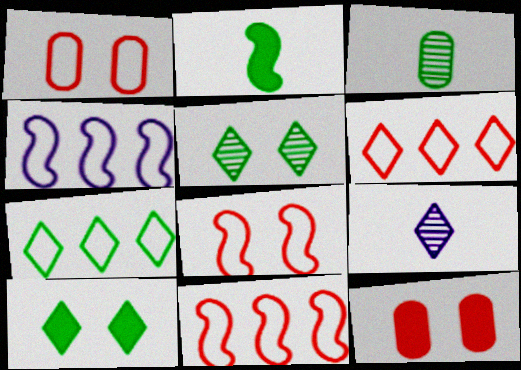[[6, 9, 10]]